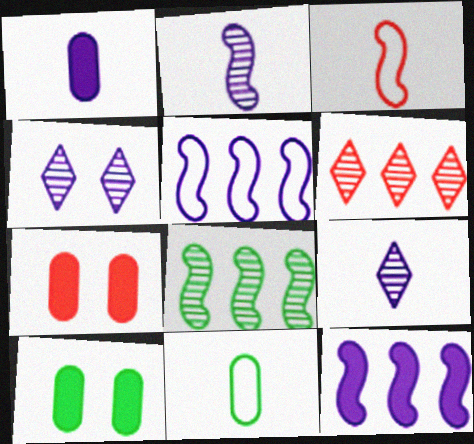[[1, 4, 5], 
[3, 6, 7]]